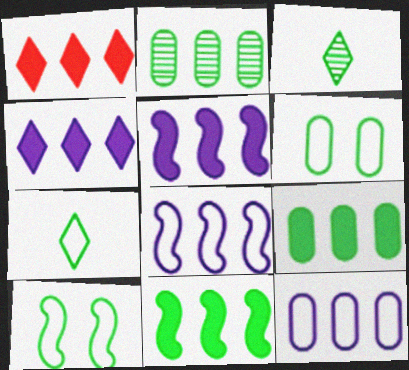[[1, 2, 8], 
[1, 5, 9], 
[3, 6, 11], 
[3, 9, 10]]